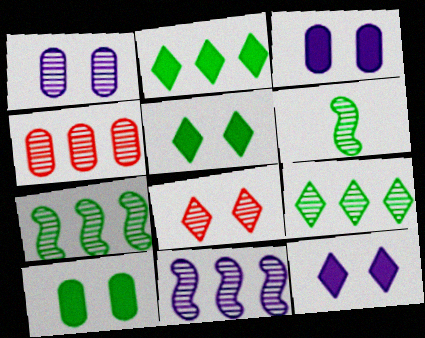[[4, 9, 11]]